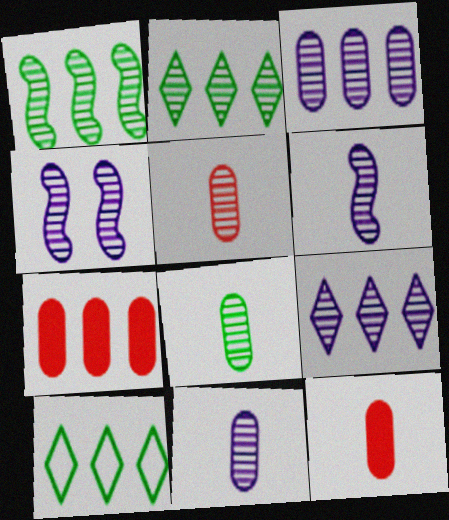[[2, 4, 5], 
[4, 9, 11], 
[4, 10, 12], 
[5, 8, 11]]